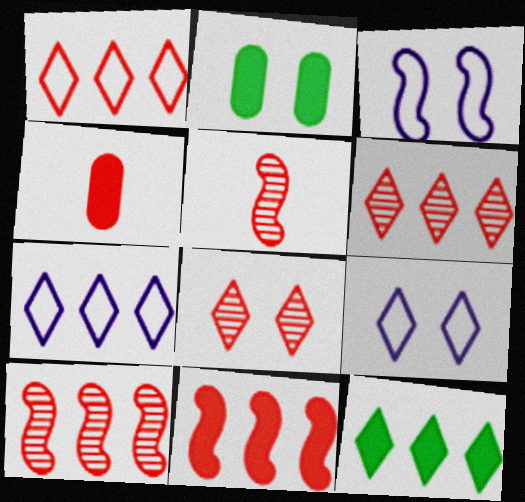[[2, 3, 8], 
[2, 5, 7], 
[6, 7, 12]]